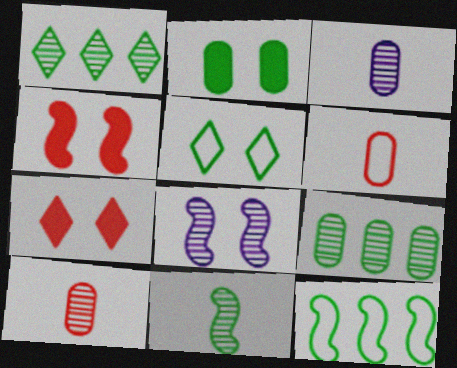[[1, 8, 10], 
[3, 7, 12]]